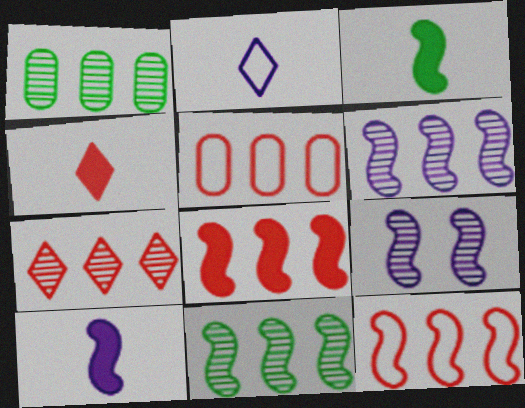[[1, 6, 7], 
[3, 9, 12], 
[5, 7, 8]]